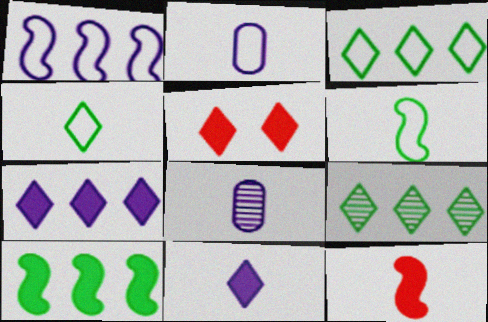[[4, 8, 12]]